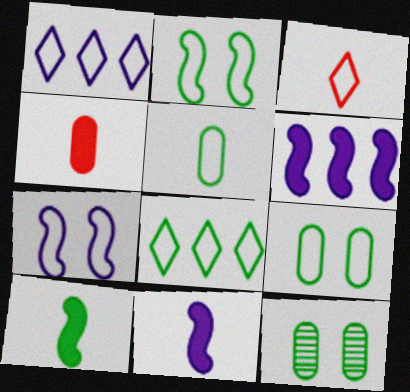[[2, 5, 8], 
[3, 6, 12], 
[8, 10, 12]]